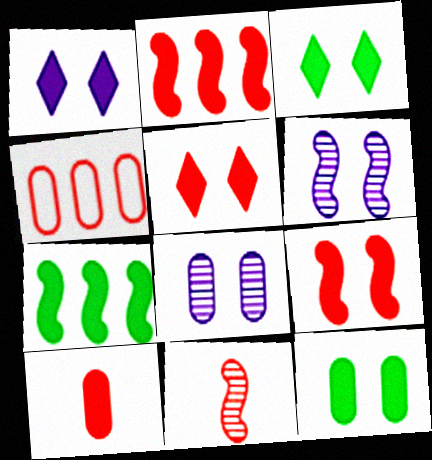[[1, 3, 5], 
[1, 7, 10], 
[1, 9, 12], 
[2, 5, 10], 
[4, 5, 11]]